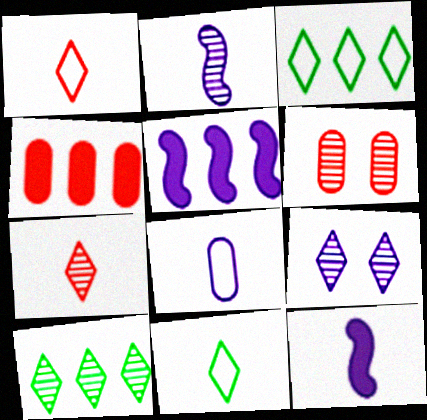[[2, 6, 10], 
[3, 6, 12], 
[5, 6, 11], 
[5, 8, 9], 
[7, 9, 10]]